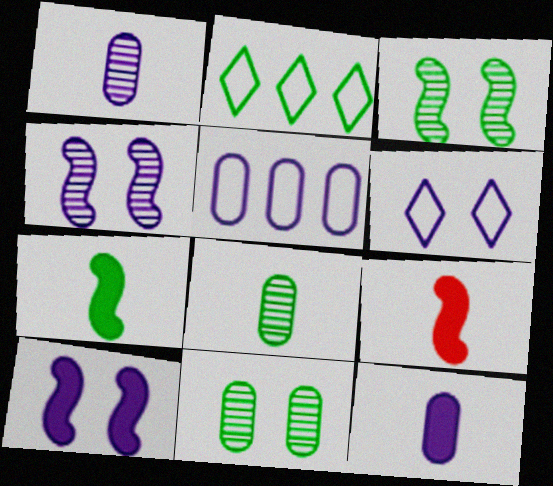[[2, 7, 11]]